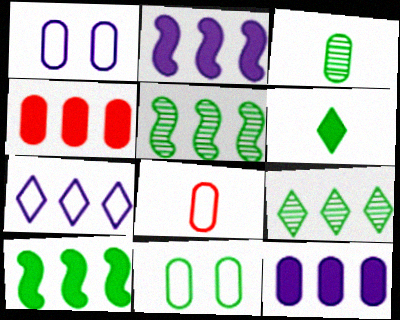[[1, 3, 4], 
[4, 5, 7], 
[5, 6, 11]]